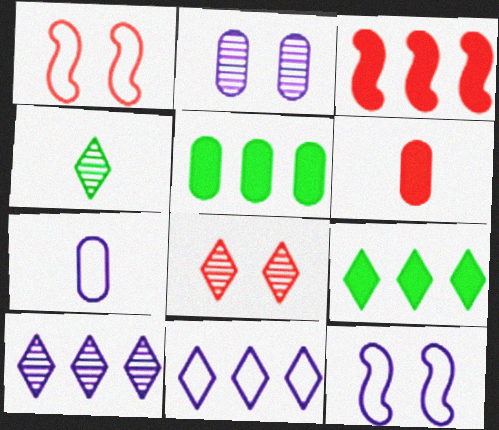[[4, 8, 10], 
[7, 11, 12]]